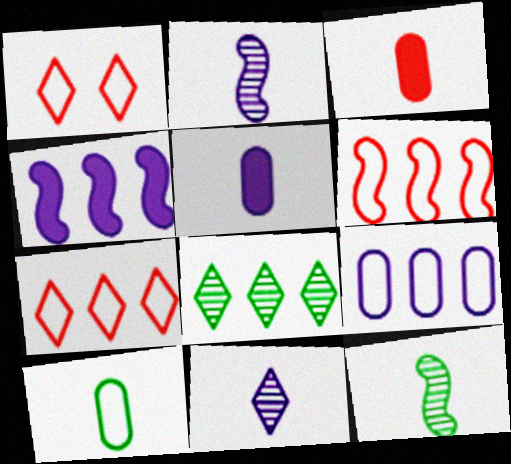[]